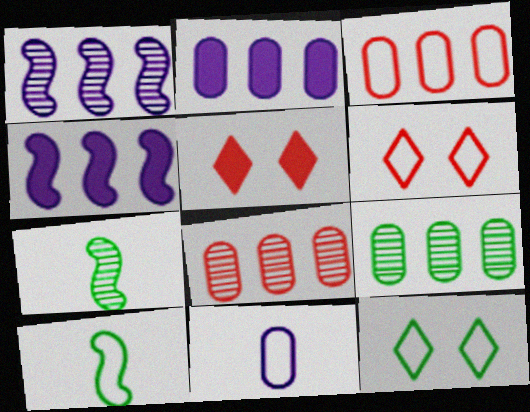[[2, 3, 9], 
[2, 6, 7]]